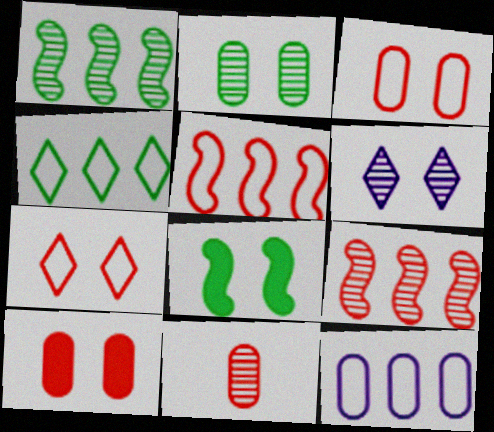[[1, 6, 11], 
[3, 6, 8], 
[4, 5, 12]]